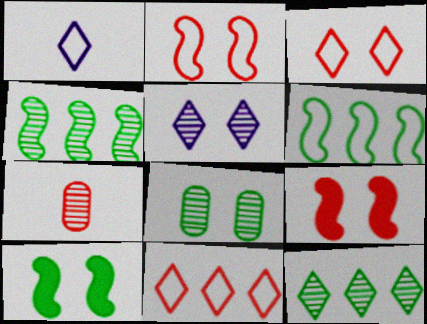[[4, 5, 7], 
[7, 9, 11]]